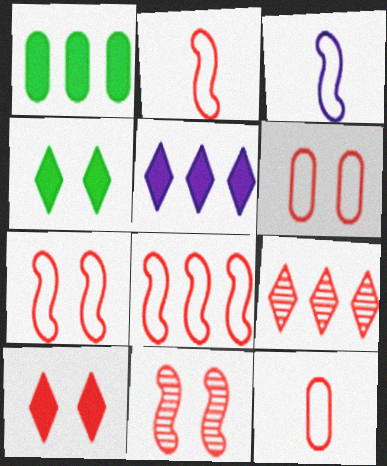[[2, 7, 8], 
[6, 10, 11]]